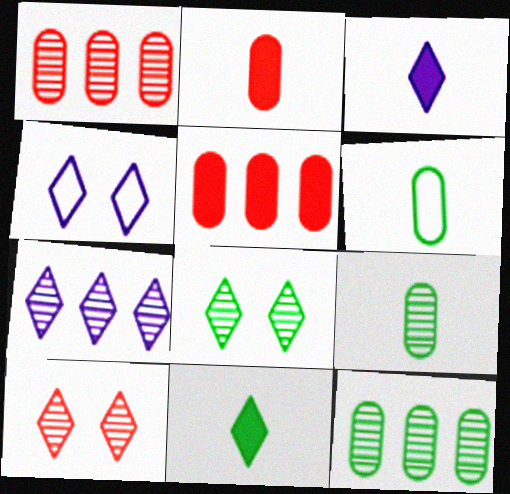[[3, 4, 7]]